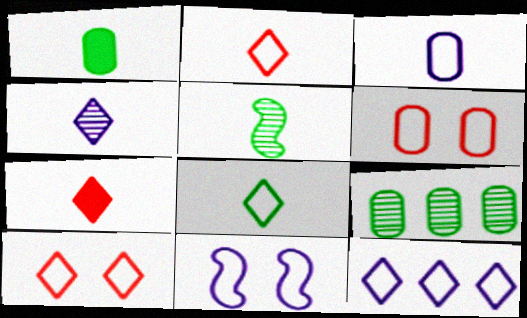[[1, 5, 8], 
[3, 5, 7], 
[3, 11, 12], 
[4, 7, 8], 
[7, 9, 11], 
[8, 10, 12]]